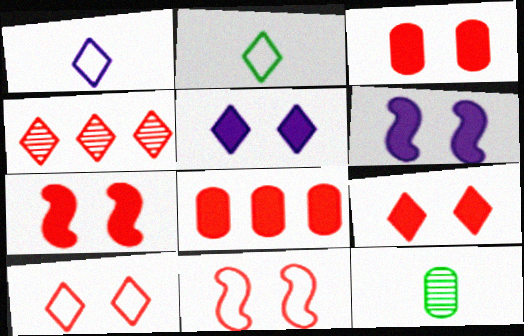[[2, 4, 5], 
[3, 7, 9]]